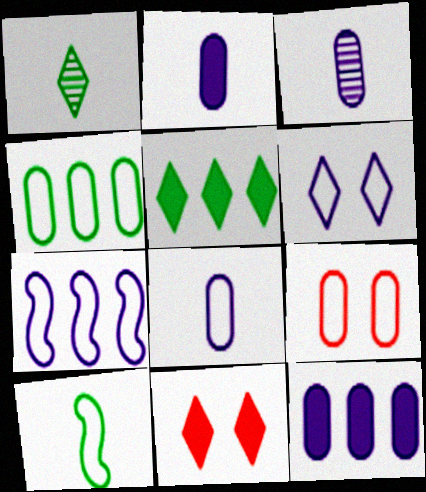[[2, 3, 8], 
[4, 8, 9], 
[6, 7, 8]]